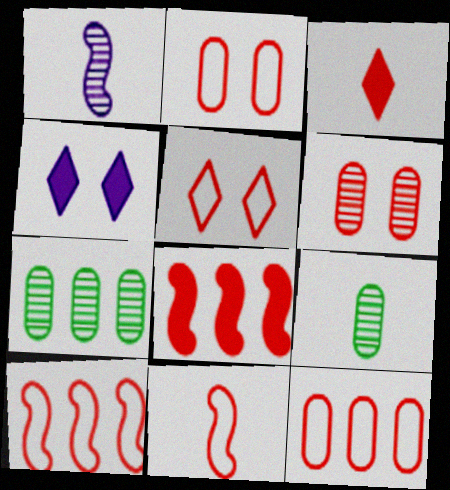[[3, 6, 10], 
[4, 7, 11], 
[4, 9, 10], 
[5, 11, 12]]